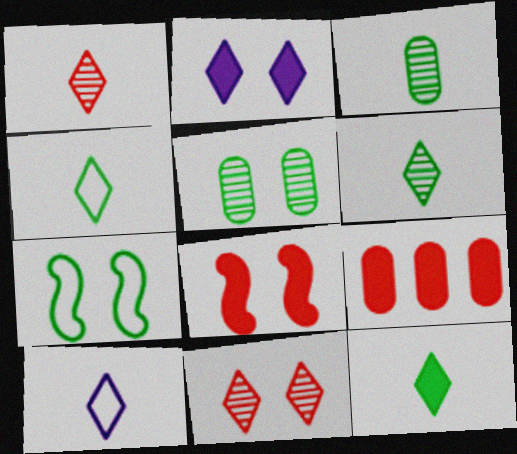[[1, 10, 12], 
[4, 6, 12]]